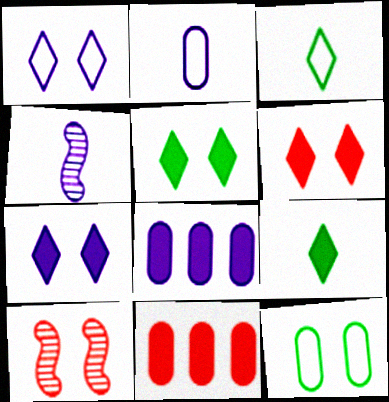[[1, 4, 8], 
[3, 8, 10], 
[5, 6, 7], 
[7, 10, 12]]